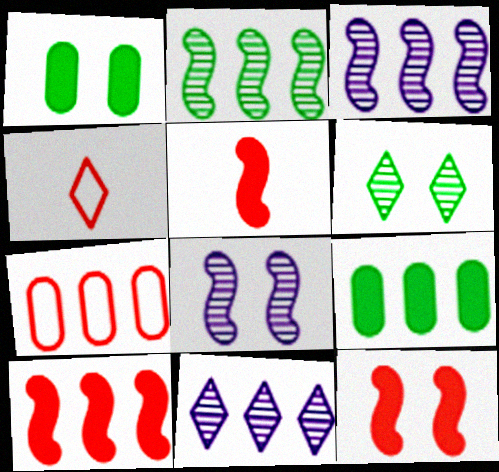[[1, 3, 4], 
[4, 8, 9], 
[5, 10, 12]]